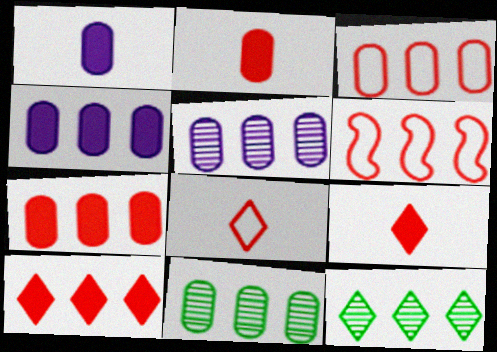[[3, 4, 11], 
[4, 6, 12]]